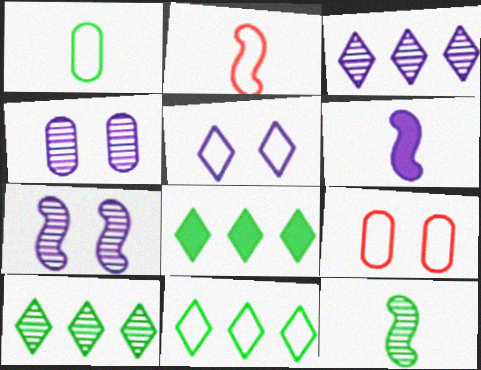[[2, 4, 8], 
[2, 6, 12], 
[6, 9, 10], 
[8, 10, 11]]